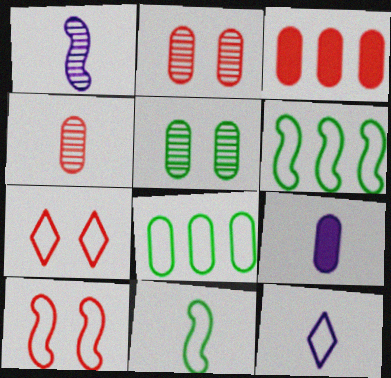[[1, 9, 12], 
[2, 8, 9], 
[8, 10, 12]]